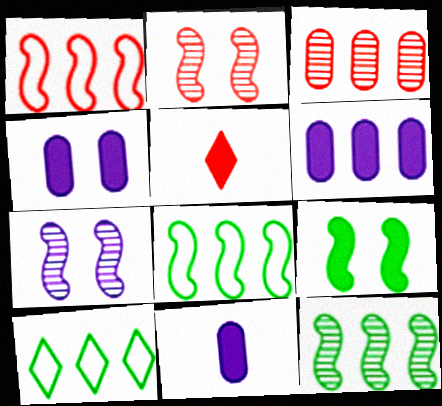[[2, 10, 11], 
[4, 6, 11], 
[5, 6, 9]]